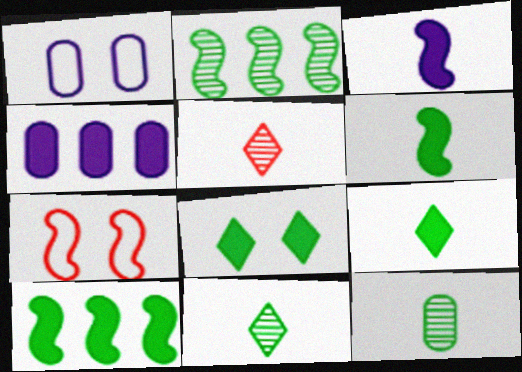[[1, 5, 10], 
[2, 3, 7], 
[4, 7, 11]]